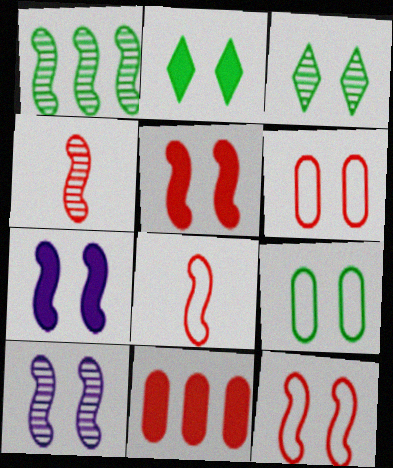[[1, 4, 10], 
[1, 7, 8], 
[2, 6, 10], 
[3, 6, 7]]